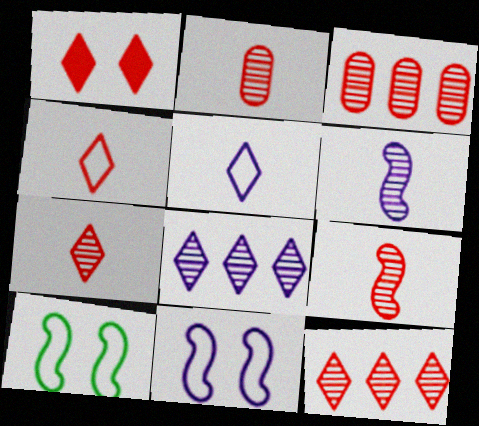[[1, 4, 12], 
[2, 7, 9]]